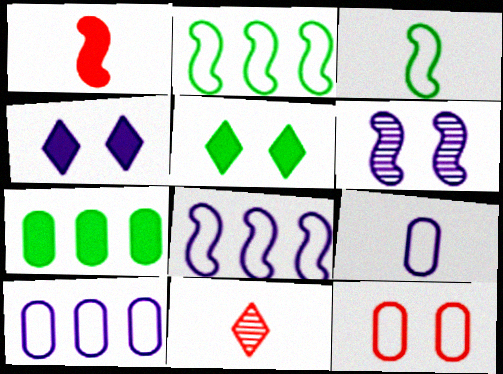[[1, 2, 6], 
[1, 4, 7], 
[5, 6, 12]]